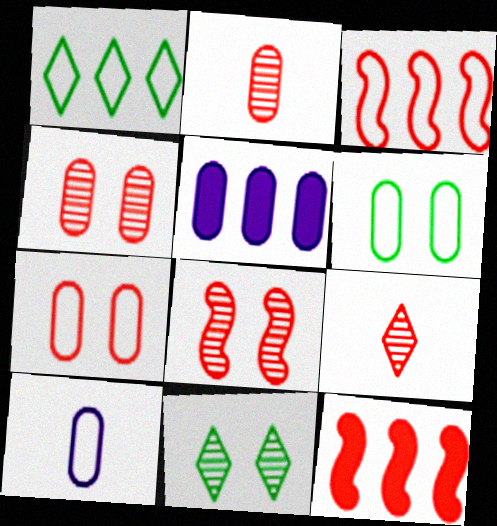[[2, 5, 6], 
[7, 9, 12], 
[10, 11, 12]]